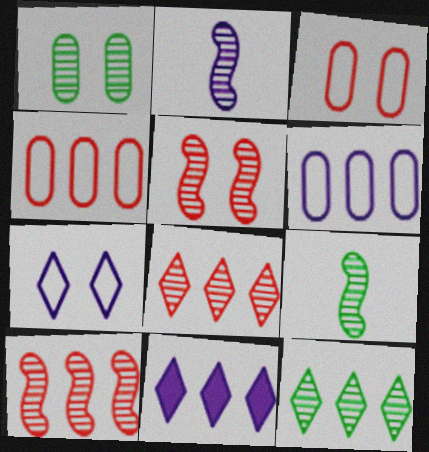[[1, 2, 8], 
[1, 9, 12], 
[3, 9, 11]]